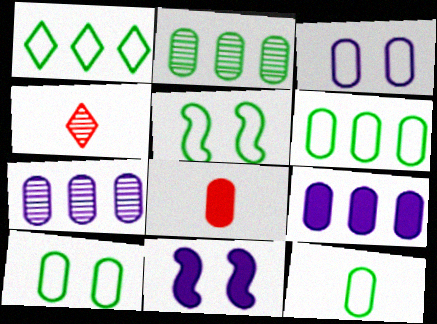[[1, 5, 12], 
[2, 3, 8], 
[4, 5, 9], 
[4, 6, 11], 
[6, 10, 12], 
[7, 8, 10]]